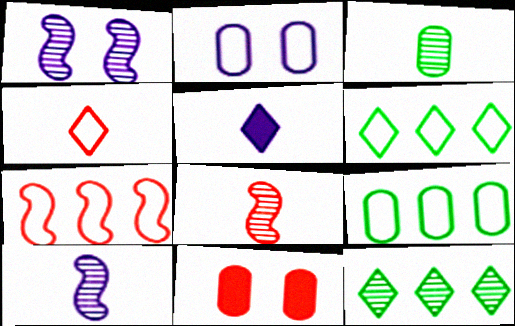[[6, 10, 11]]